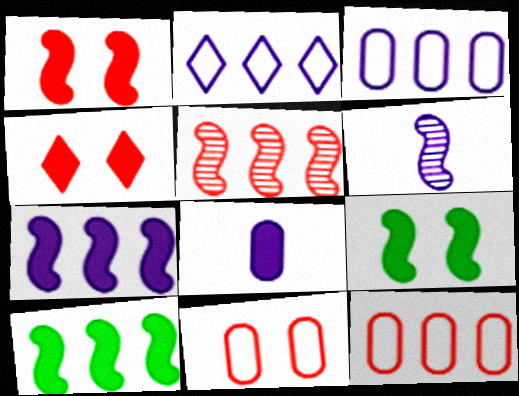[[4, 8, 10]]